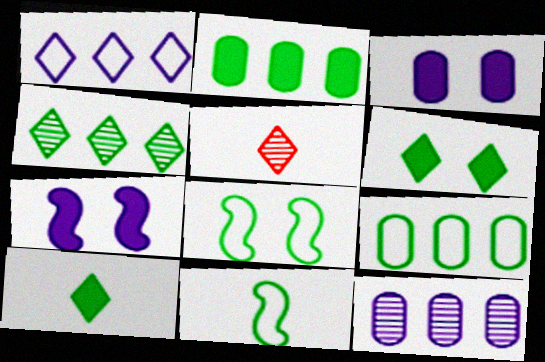[[1, 5, 6], 
[5, 7, 9]]